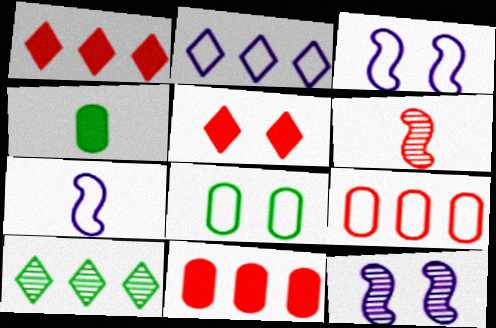[[1, 2, 10], 
[5, 6, 9], 
[5, 8, 12]]